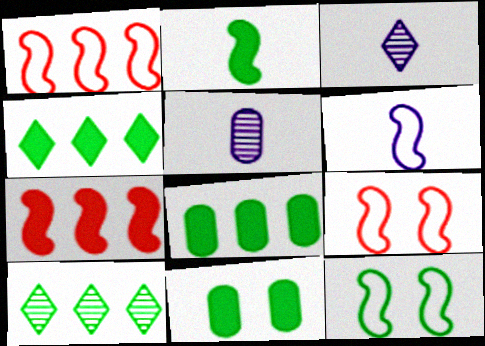[[1, 3, 11], 
[1, 6, 12], 
[2, 4, 11], 
[3, 8, 9], 
[4, 5, 9]]